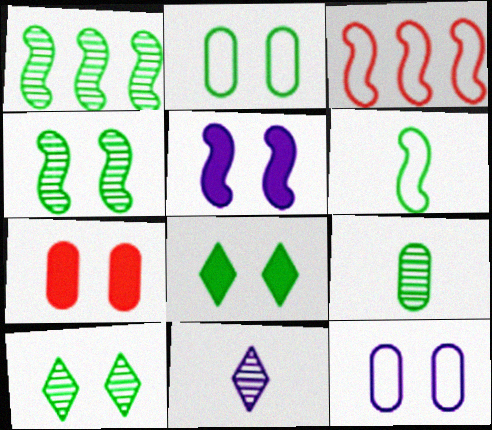[[1, 9, 10], 
[2, 4, 8], 
[5, 7, 8]]